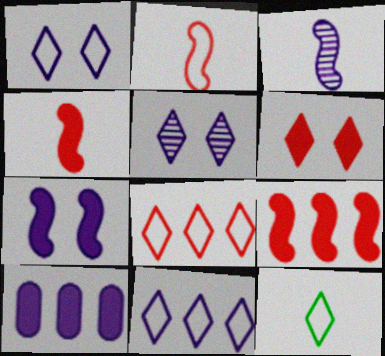[[1, 3, 10], 
[1, 8, 12]]